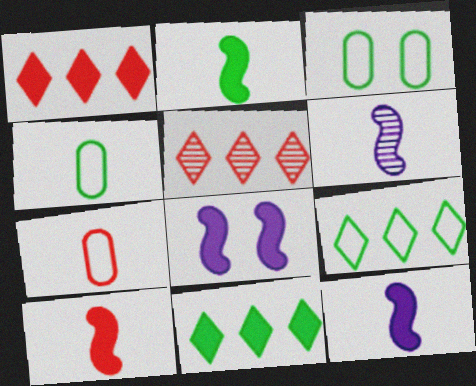[[1, 3, 6], 
[2, 10, 12], 
[3, 5, 12], 
[4, 5, 8]]